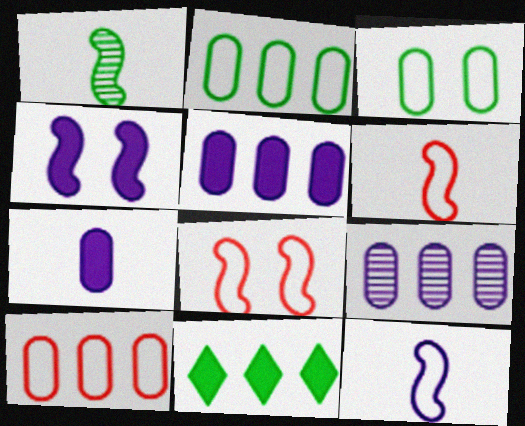[[1, 3, 11]]